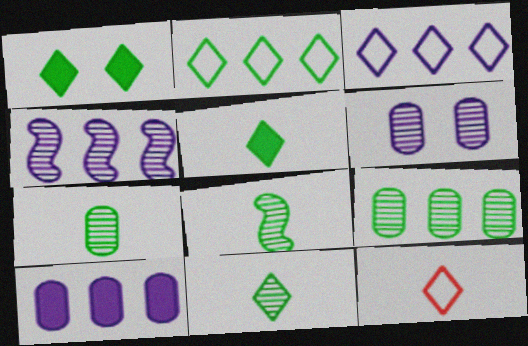[[1, 2, 11], 
[3, 4, 10], 
[7, 8, 11]]